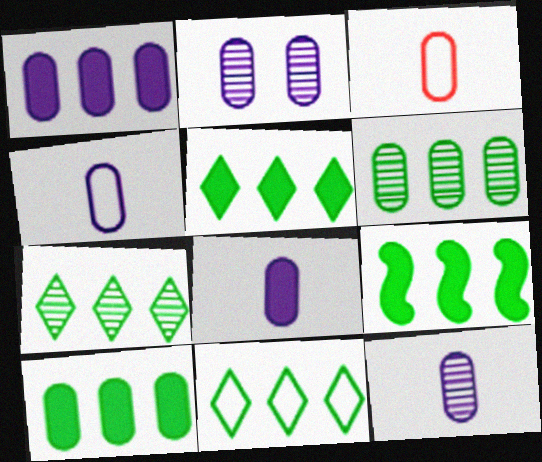[[1, 2, 4], 
[2, 3, 10], 
[4, 8, 12], 
[5, 7, 11], 
[5, 9, 10], 
[6, 9, 11]]